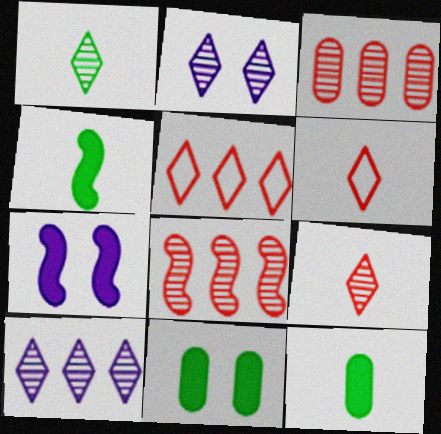[]